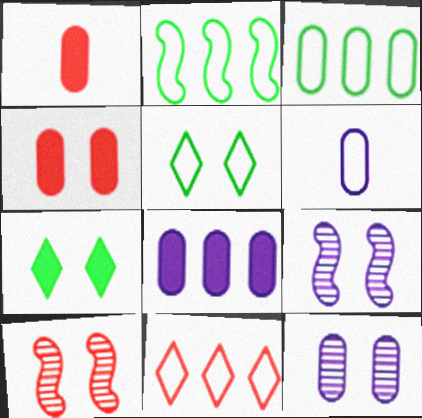[[1, 3, 12], 
[1, 10, 11], 
[4, 5, 9], 
[6, 8, 12]]